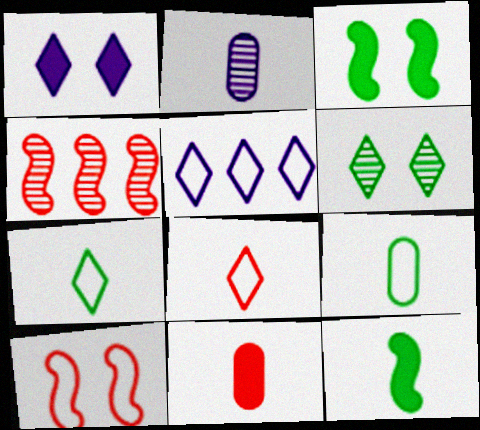[[1, 4, 9], 
[2, 4, 6], 
[2, 8, 12], 
[2, 9, 11], 
[5, 9, 10]]